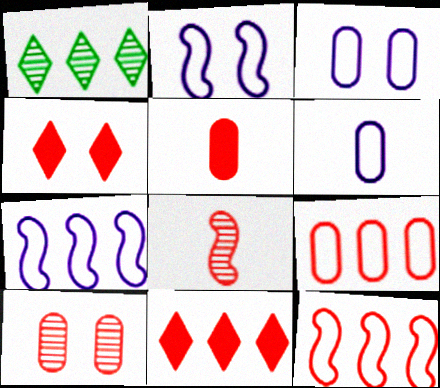[[1, 2, 5], 
[4, 8, 9], 
[5, 9, 10]]